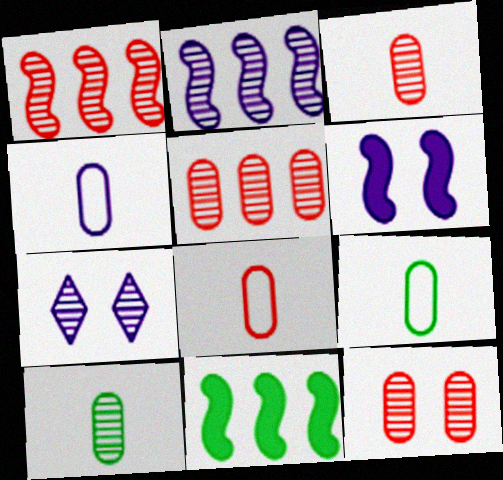[[1, 7, 10], 
[3, 5, 12], 
[4, 8, 9], 
[7, 8, 11]]